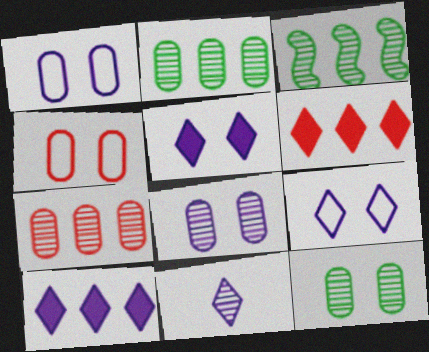[[9, 10, 11]]